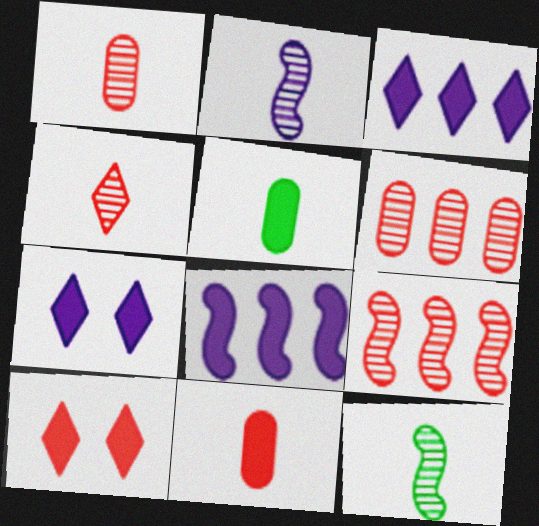[[5, 8, 10]]